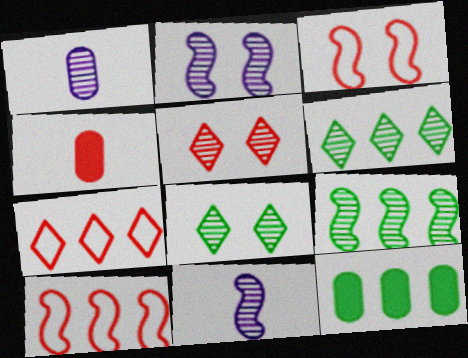[[1, 5, 9], 
[4, 5, 10]]